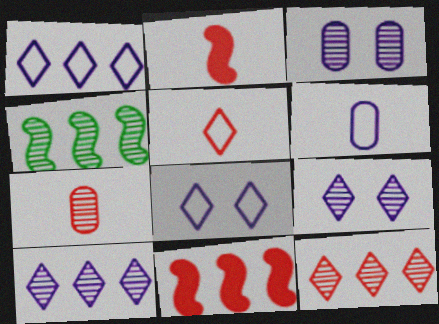[[2, 5, 7], 
[4, 7, 9]]